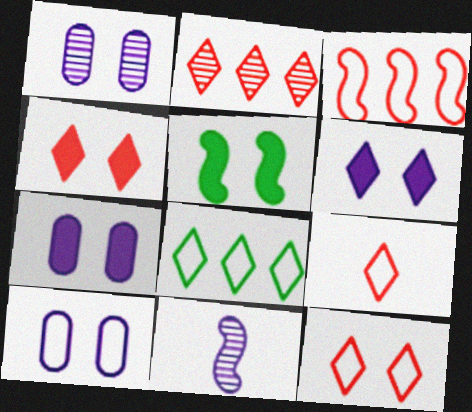[[1, 5, 12], 
[1, 7, 10], 
[2, 4, 9], 
[3, 5, 11], 
[4, 5, 7]]